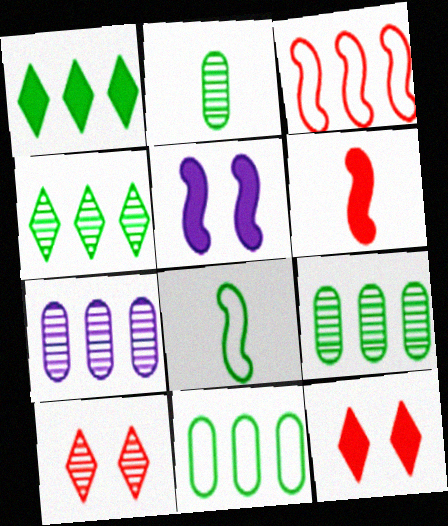[[1, 3, 7], 
[7, 8, 12]]